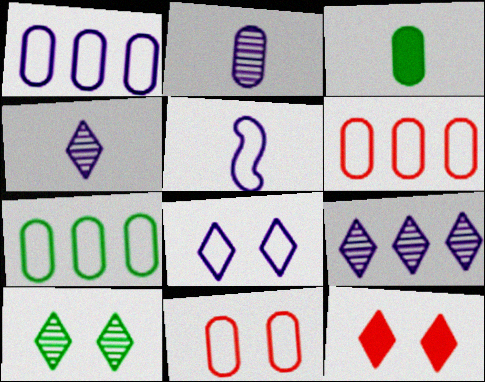[[1, 5, 8], 
[1, 6, 7], 
[8, 10, 12]]